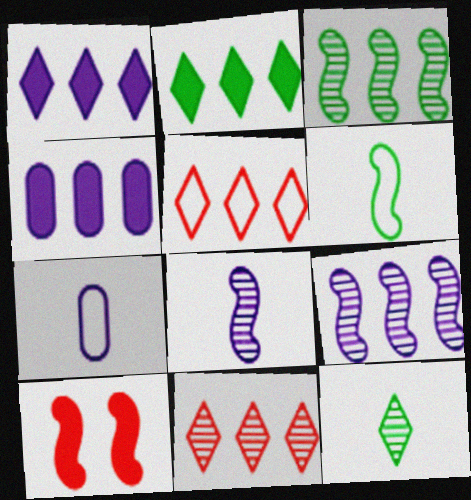[[3, 4, 5], 
[6, 9, 10]]